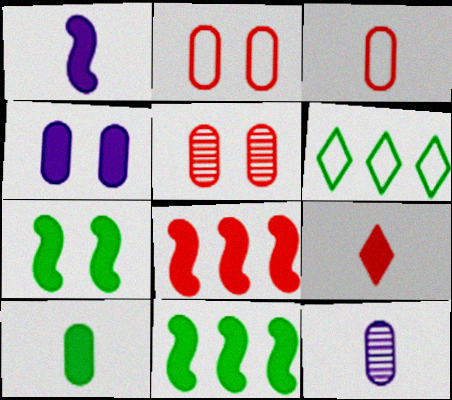[[1, 5, 6], 
[1, 7, 8], 
[1, 9, 10], 
[3, 10, 12], 
[4, 9, 11]]